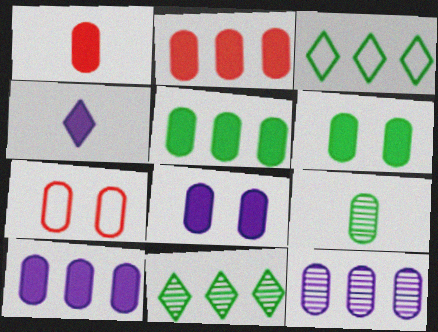[[1, 5, 8], 
[1, 6, 10], 
[2, 5, 10], 
[7, 9, 10]]